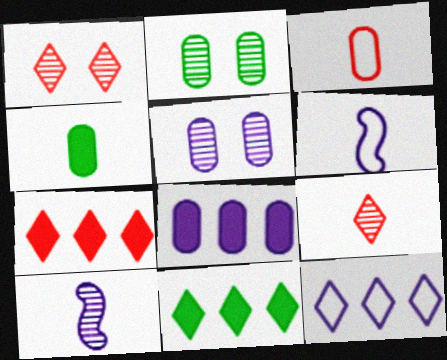[[2, 3, 8], 
[2, 6, 7], 
[4, 6, 9]]